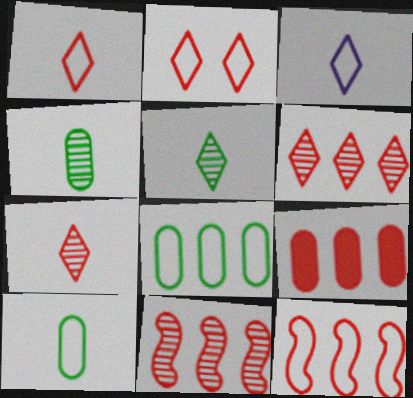[[6, 9, 12]]